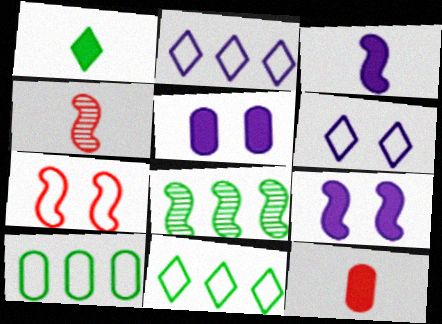[[1, 3, 12], 
[3, 7, 8], 
[4, 5, 11], 
[6, 8, 12]]